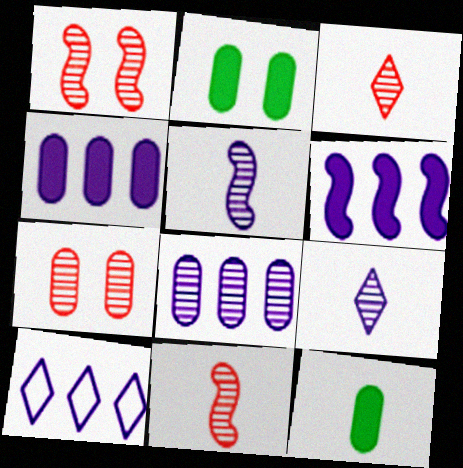[[1, 10, 12], 
[2, 10, 11], 
[6, 8, 10]]